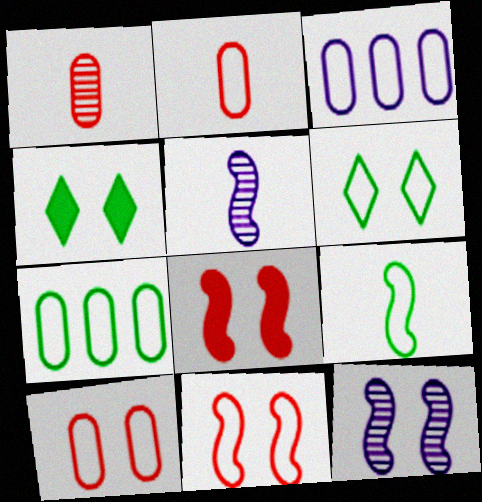[[4, 10, 12], 
[6, 7, 9]]